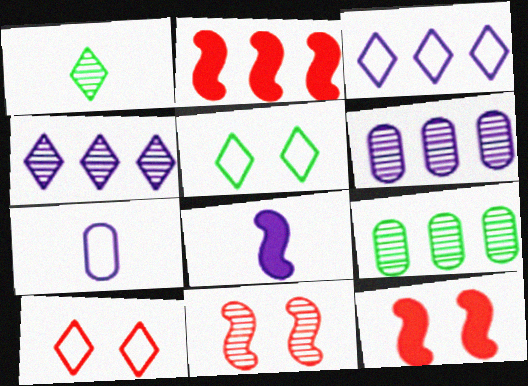[[1, 6, 11], 
[2, 3, 9], 
[8, 9, 10]]